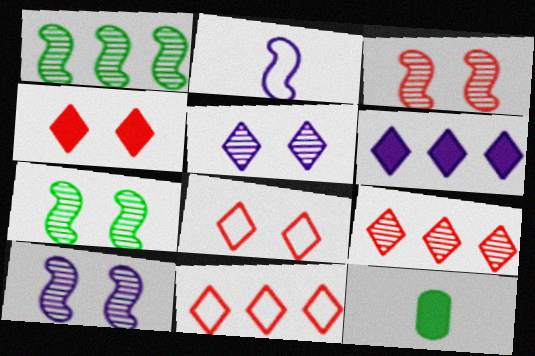[[3, 7, 10], 
[10, 11, 12]]